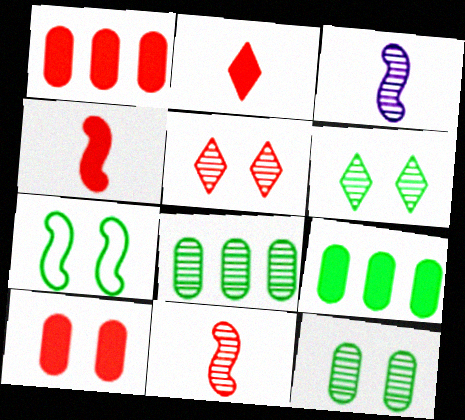[[3, 5, 8]]